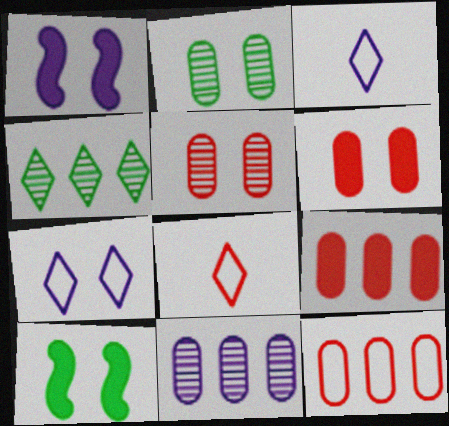[[1, 3, 11], 
[5, 7, 10], 
[8, 10, 11]]